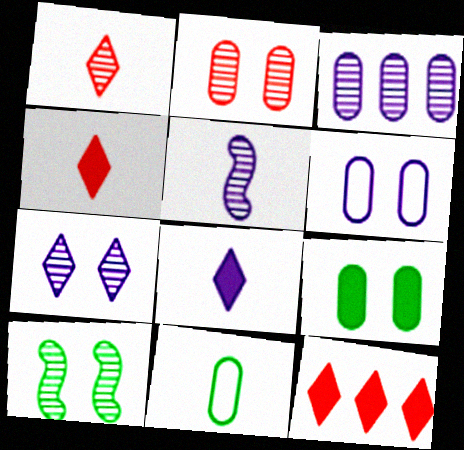[[1, 3, 10], 
[2, 6, 9], 
[2, 7, 10], 
[3, 5, 7], 
[4, 5, 11]]